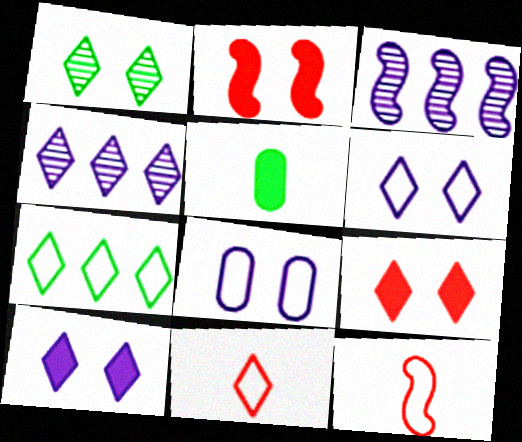[[1, 2, 8], 
[1, 6, 9], 
[6, 7, 11], 
[7, 8, 12]]